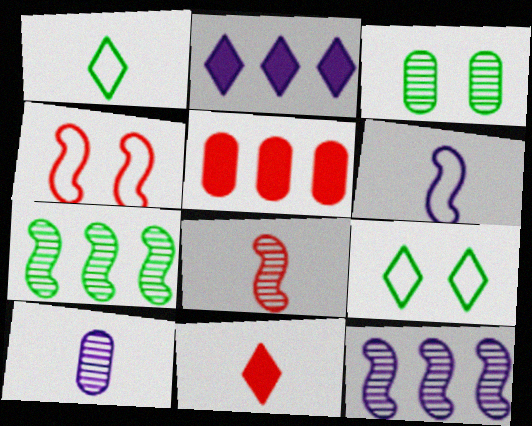[]